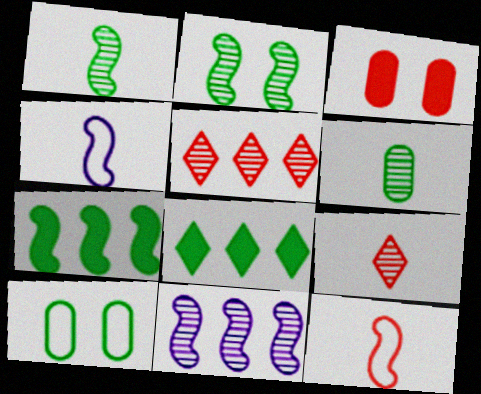[[1, 8, 10], 
[3, 5, 12]]